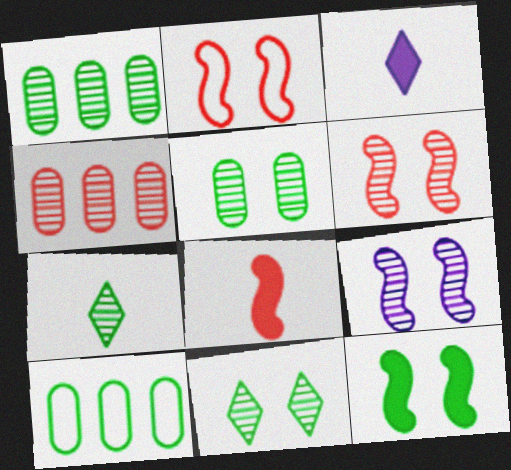[[1, 2, 3], 
[2, 9, 12], 
[3, 6, 10], 
[4, 7, 9], 
[7, 10, 12]]